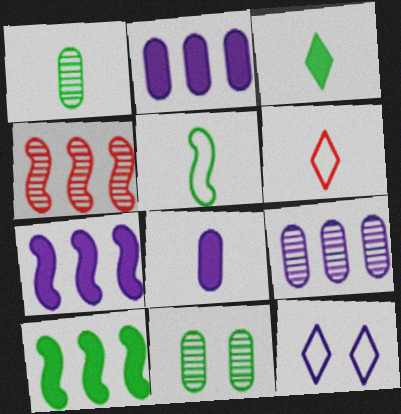[[1, 3, 5], 
[6, 7, 11]]